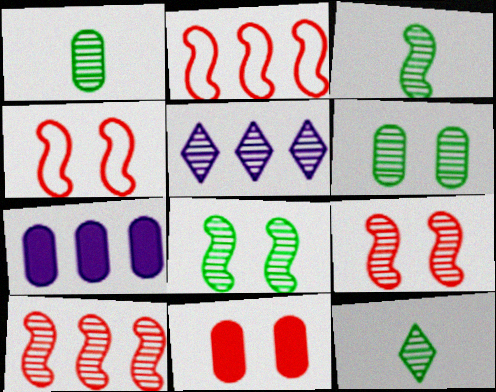[[1, 3, 12], 
[1, 5, 9], 
[4, 7, 12]]